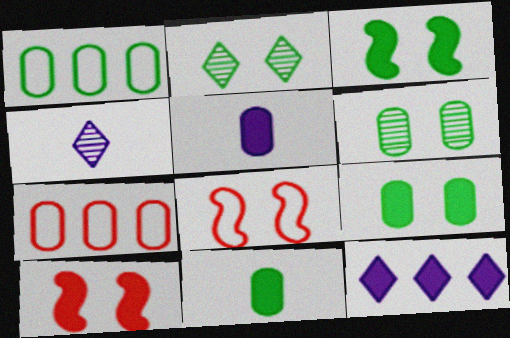[[1, 4, 10], 
[1, 6, 11], 
[3, 4, 7], 
[5, 6, 7], 
[10, 11, 12]]